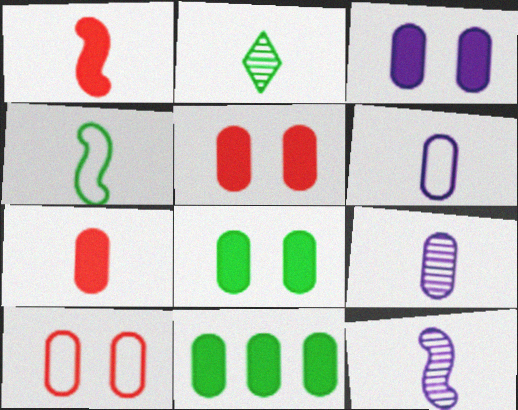[[1, 2, 6], 
[1, 4, 12], 
[3, 5, 8], 
[3, 7, 11], 
[9, 10, 11]]